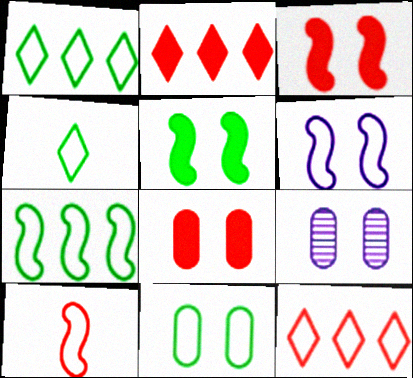[[4, 7, 11], 
[6, 7, 10], 
[8, 9, 11]]